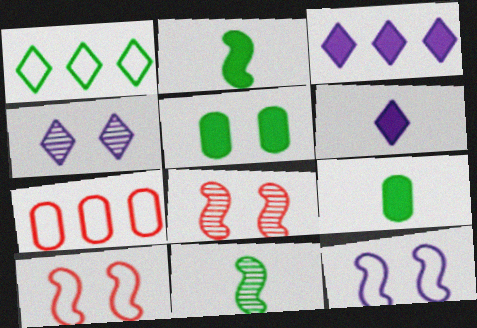[[1, 5, 11], 
[2, 4, 7], 
[4, 5, 10]]